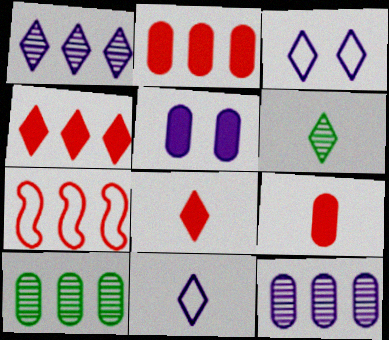[[3, 4, 6], 
[5, 6, 7], 
[6, 8, 11]]